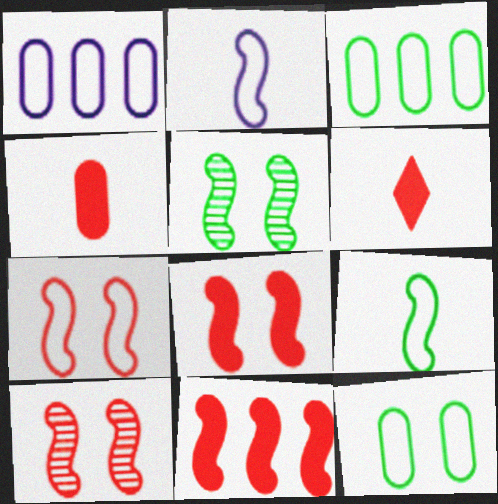[[1, 5, 6], 
[2, 5, 11], 
[7, 8, 10]]